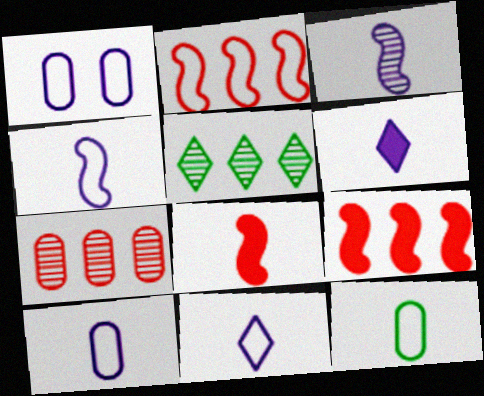[[1, 5, 8], 
[3, 6, 10], 
[4, 10, 11]]